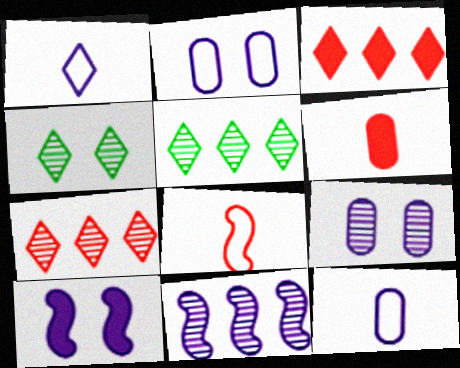[[1, 3, 4]]